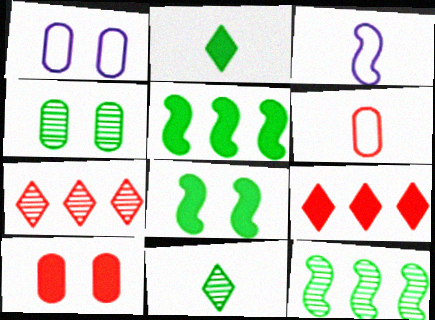[[1, 4, 10], 
[3, 4, 9], 
[4, 11, 12]]